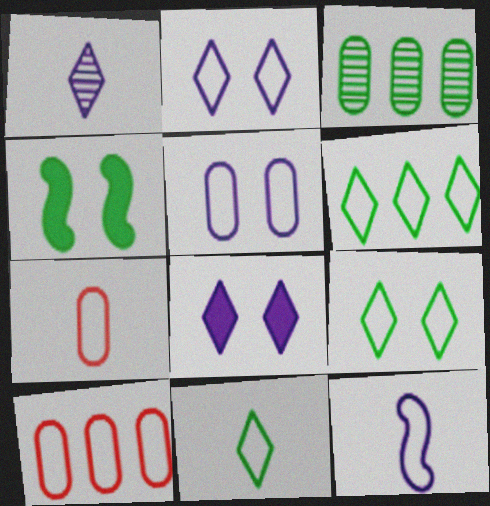[[1, 4, 10], 
[3, 4, 11], 
[6, 9, 11], 
[7, 11, 12], 
[9, 10, 12]]